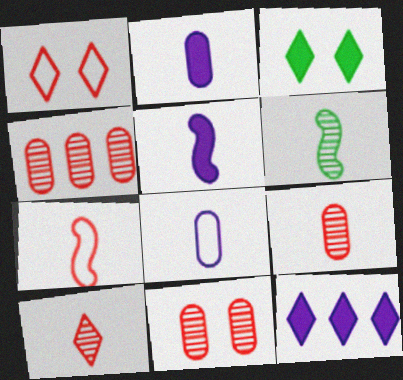[[4, 9, 11], 
[5, 6, 7]]